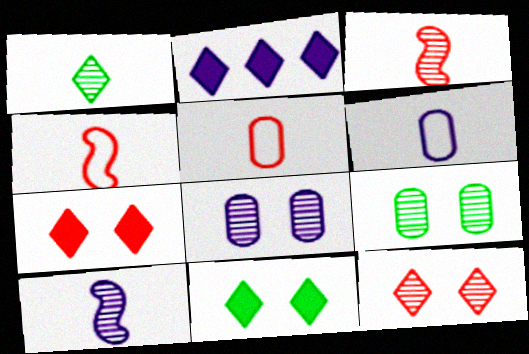[[2, 4, 9]]